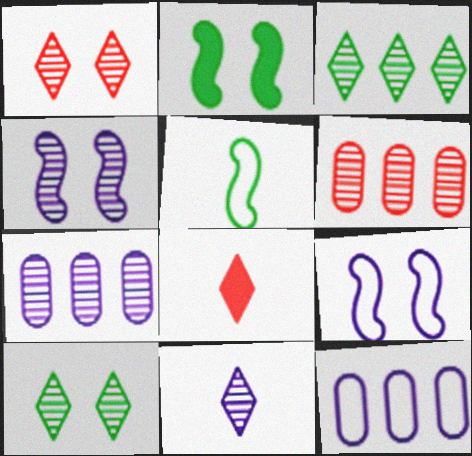[[1, 3, 11], 
[4, 7, 11]]